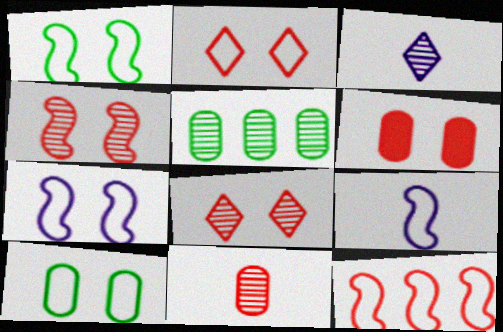[[1, 9, 12], 
[2, 4, 6], 
[2, 7, 10], 
[3, 4, 5]]